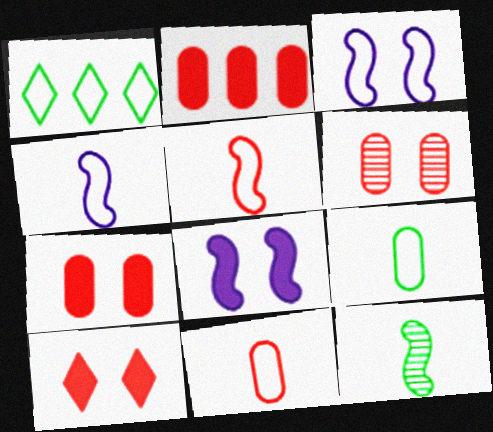[[1, 3, 11], 
[2, 6, 11]]